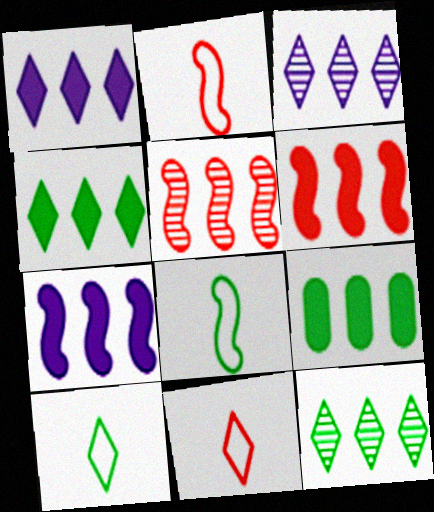[[1, 6, 9]]